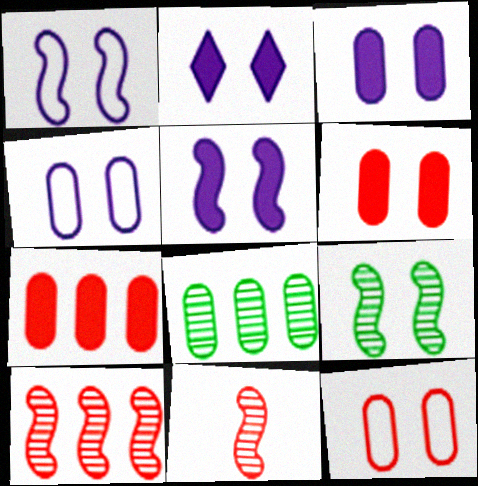[[2, 3, 5], 
[2, 9, 12]]